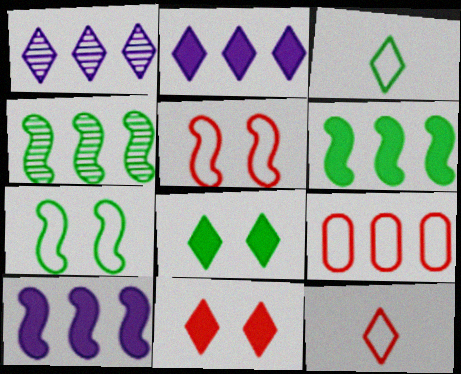[[1, 3, 11], 
[1, 6, 9], 
[1, 8, 12], 
[2, 4, 9], 
[5, 9, 12]]